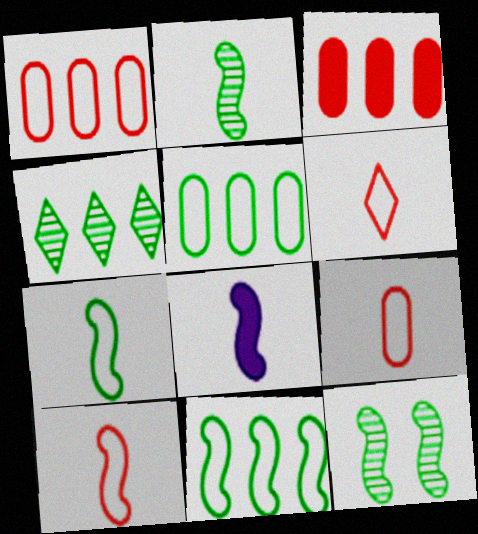[[2, 8, 10], 
[6, 9, 10]]